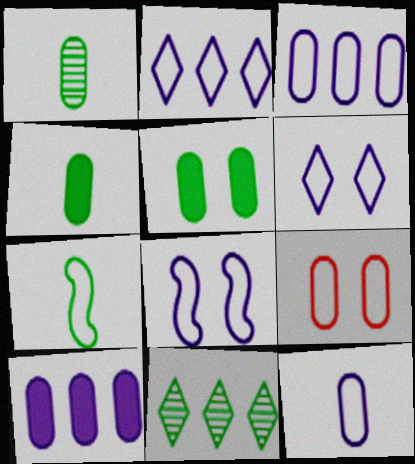[[1, 9, 10], 
[2, 7, 9], 
[2, 8, 12], 
[5, 7, 11]]